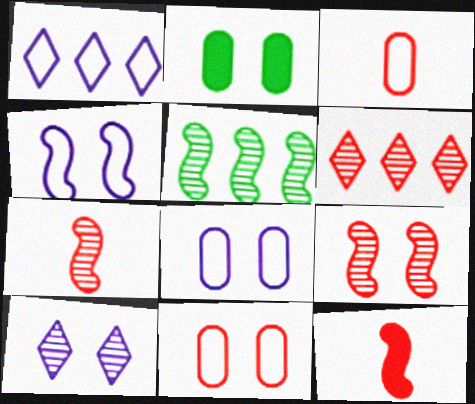[[1, 2, 7], 
[4, 5, 12], 
[6, 11, 12]]